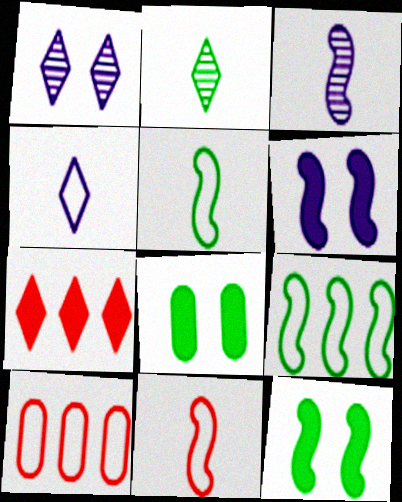[[2, 6, 10], 
[2, 8, 9]]